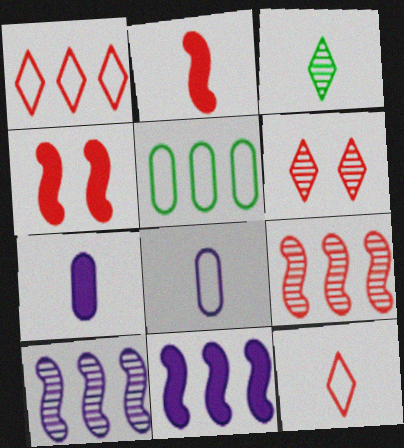[[2, 3, 8]]